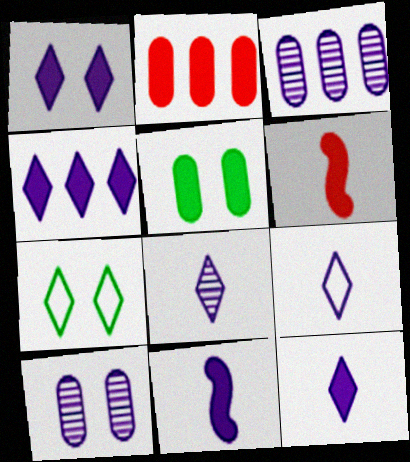[[1, 4, 12], 
[3, 6, 7], 
[4, 5, 6], 
[8, 9, 12]]